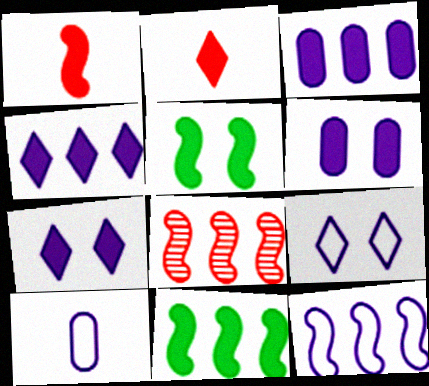[[2, 3, 5], 
[2, 6, 11], 
[8, 11, 12], 
[9, 10, 12]]